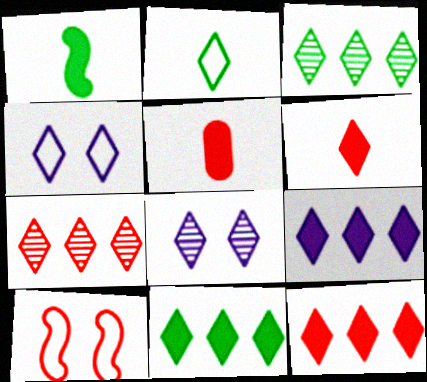[[2, 8, 12], 
[3, 4, 6], 
[5, 7, 10], 
[9, 11, 12]]